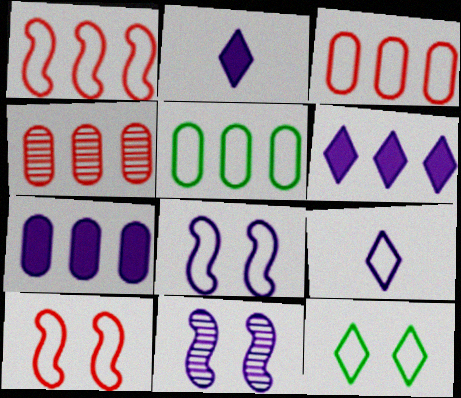[[4, 5, 7], 
[5, 9, 10], 
[7, 9, 11]]